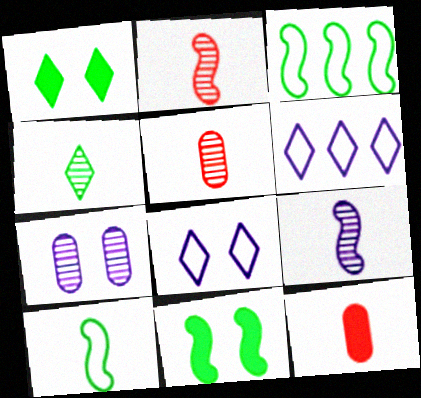[[4, 5, 9], 
[5, 6, 11]]